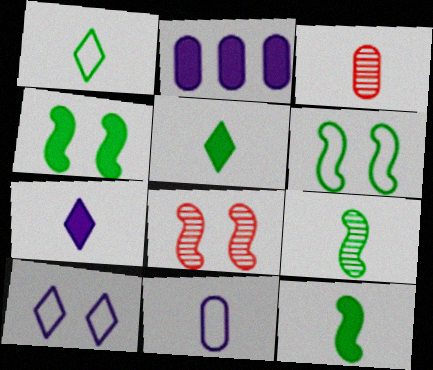[[1, 2, 8]]